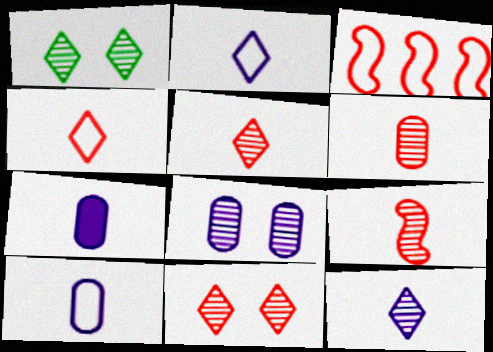[[1, 3, 7], 
[5, 6, 9]]